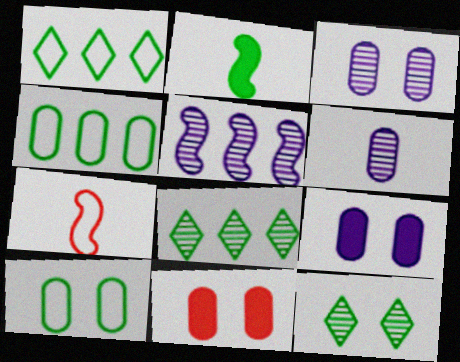[[2, 4, 12], 
[2, 8, 10], 
[3, 10, 11], 
[4, 6, 11], 
[7, 8, 9]]